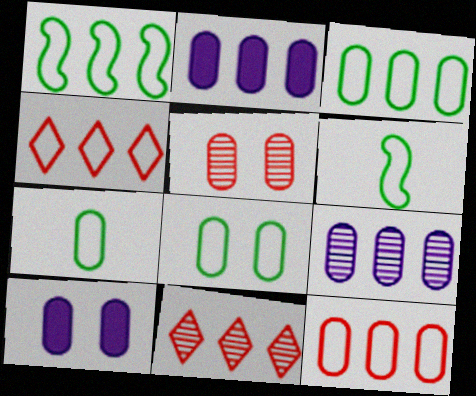[[1, 2, 11], 
[2, 5, 7], 
[3, 7, 8], 
[5, 8, 10], 
[6, 10, 11]]